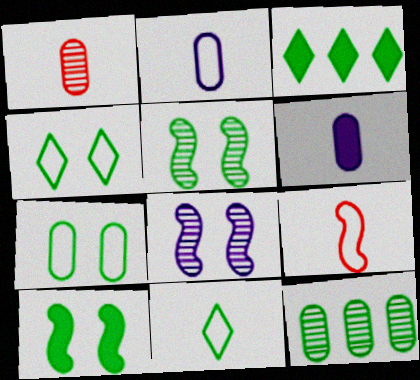[[2, 9, 11], 
[10, 11, 12]]